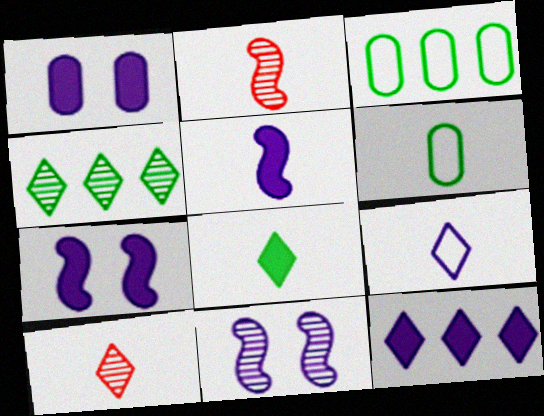[[1, 5, 12], 
[3, 7, 10], 
[5, 6, 10], 
[8, 9, 10]]